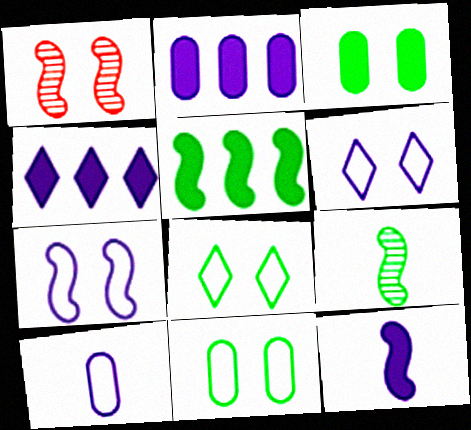[[1, 3, 6]]